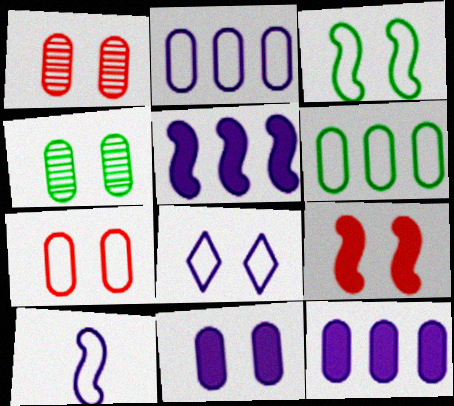[[2, 8, 10], 
[3, 7, 8], 
[4, 7, 11], 
[4, 8, 9]]